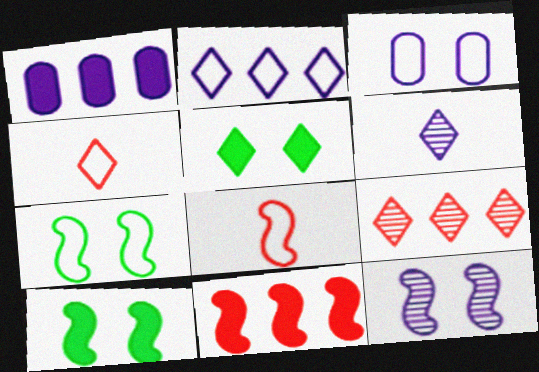[]